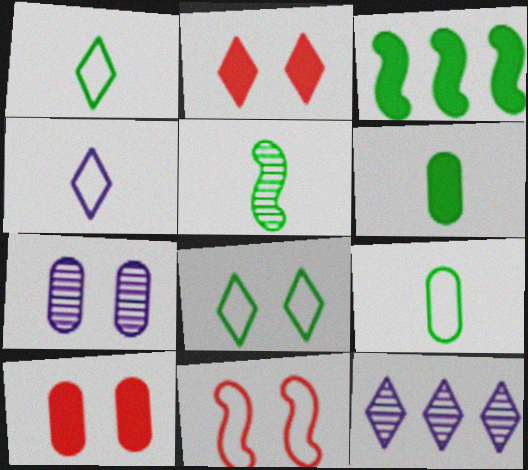[[1, 2, 12], 
[1, 5, 6], 
[6, 11, 12]]